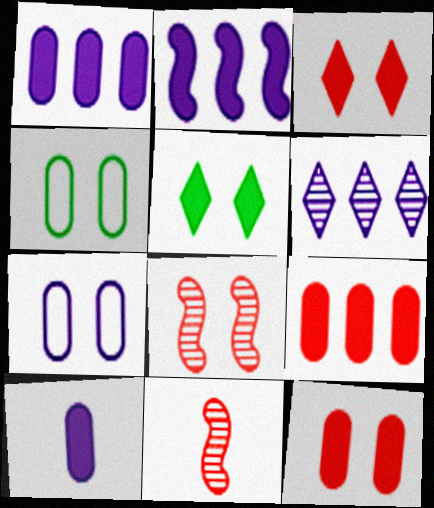[[5, 7, 8]]